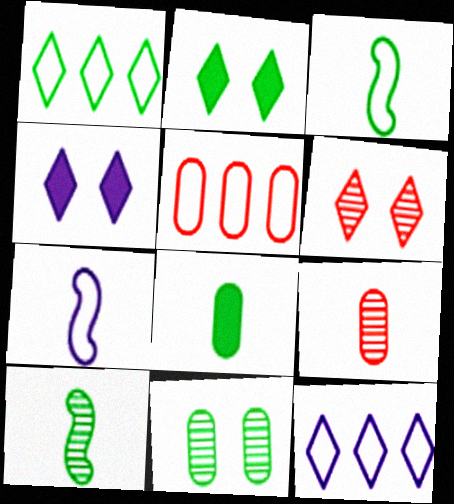[[4, 5, 10]]